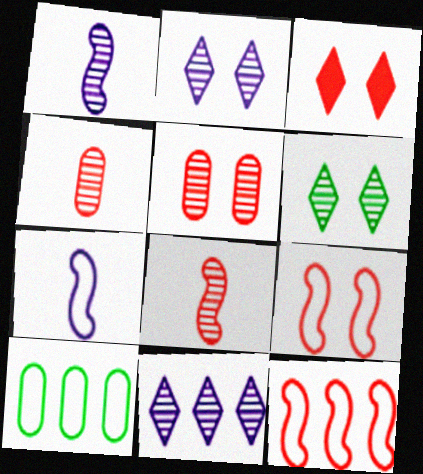[[1, 3, 10], 
[3, 4, 12], 
[3, 5, 9]]